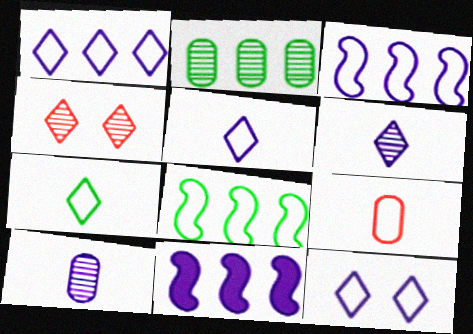[[1, 5, 12], 
[8, 9, 12], 
[10, 11, 12]]